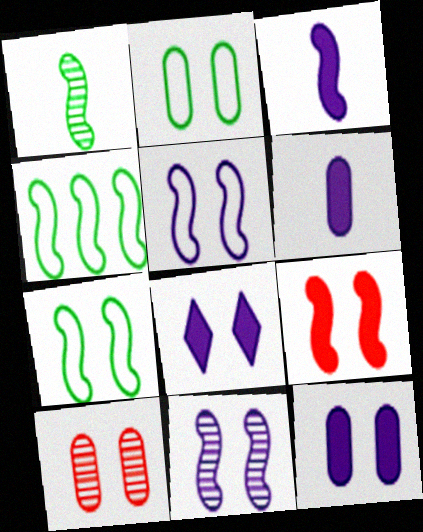[[2, 10, 12], 
[7, 8, 10], 
[7, 9, 11]]